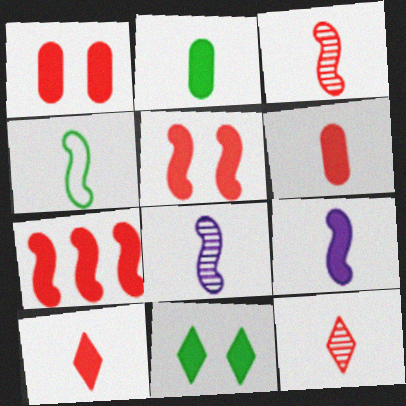[[1, 7, 10], 
[2, 9, 10], 
[3, 4, 9]]